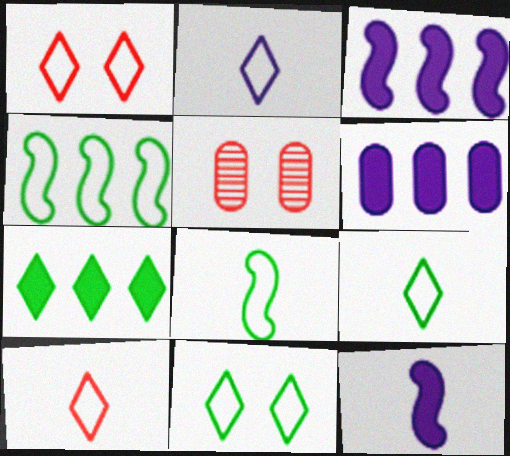[[2, 9, 10], 
[3, 5, 9]]